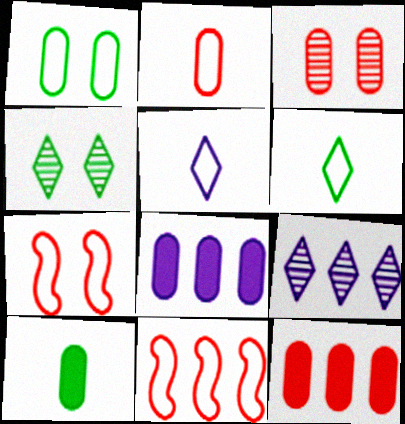[[1, 5, 11], 
[2, 3, 12], 
[7, 9, 10]]